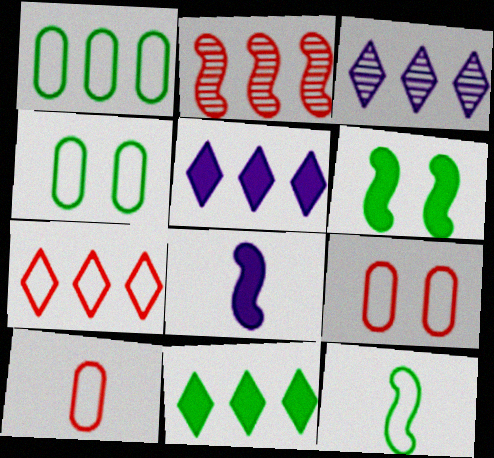[[1, 2, 5], 
[3, 6, 10], 
[3, 7, 11]]